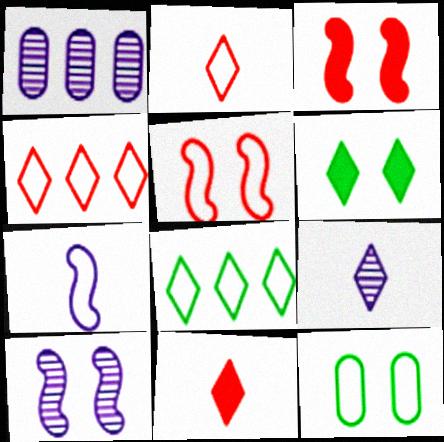[[1, 9, 10], 
[4, 6, 9], 
[4, 7, 12]]